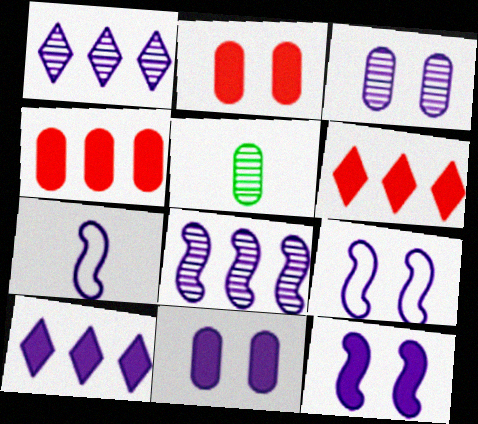[[1, 7, 11], 
[3, 7, 10], 
[5, 6, 9], 
[7, 8, 12]]